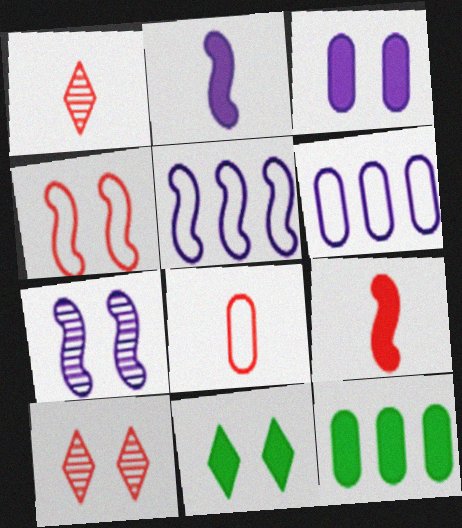[[1, 8, 9], 
[2, 5, 7]]